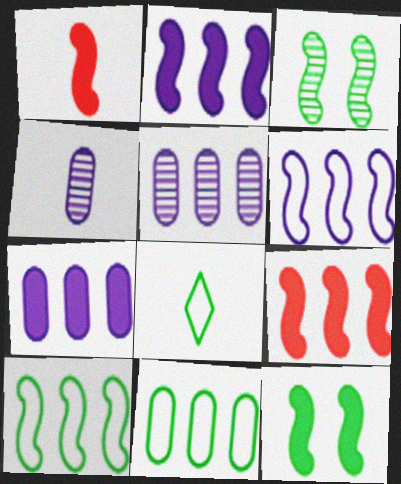[[1, 2, 12], 
[1, 3, 6], 
[1, 4, 8]]